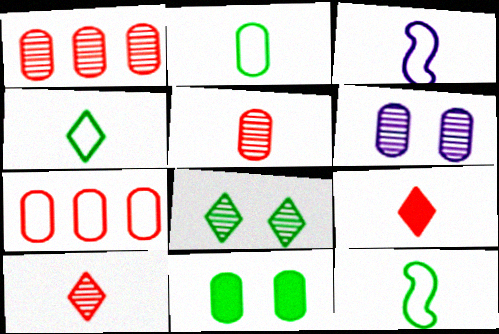[[2, 4, 12]]